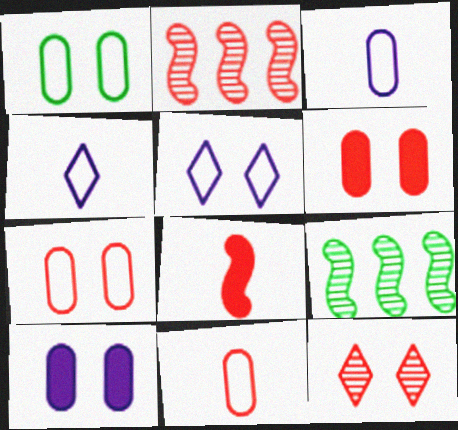[[4, 6, 9]]